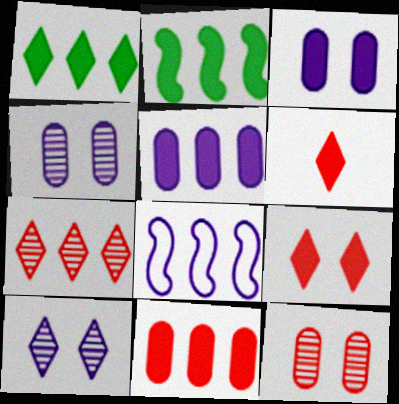[[2, 3, 6]]